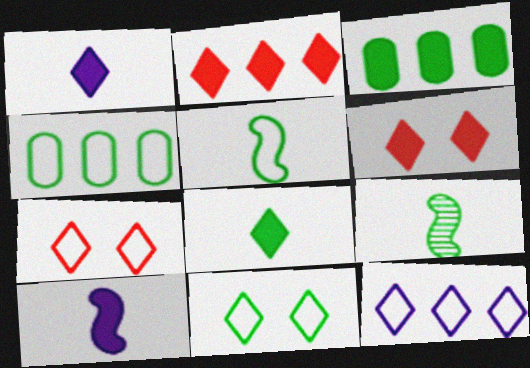[[3, 6, 10], 
[3, 9, 11], 
[4, 5, 11]]